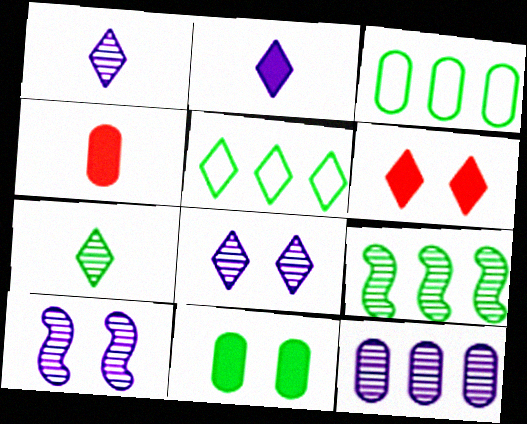[[1, 5, 6], 
[1, 10, 12], 
[4, 5, 10]]